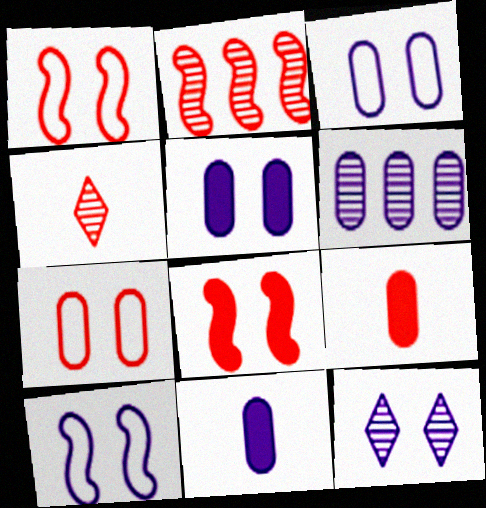[[3, 6, 11], 
[5, 10, 12]]